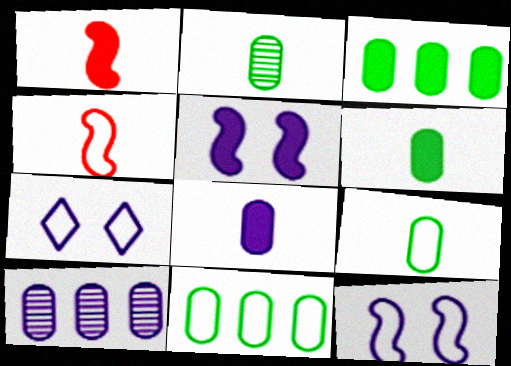[[2, 6, 9], 
[4, 7, 11]]